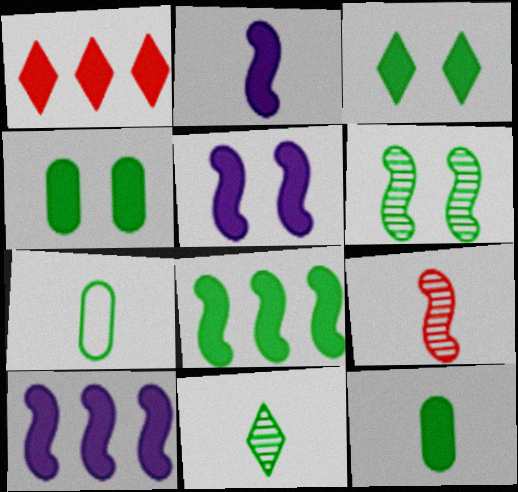[[1, 2, 4], 
[1, 5, 12], 
[2, 5, 10], 
[3, 8, 12]]